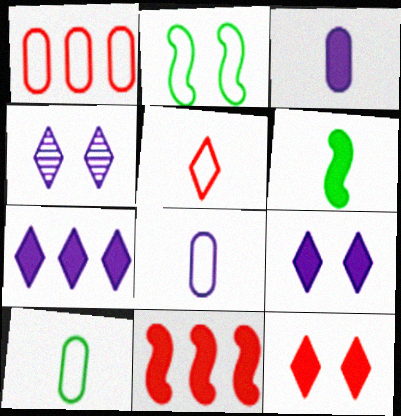[[1, 4, 6], 
[4, 10, 11]]